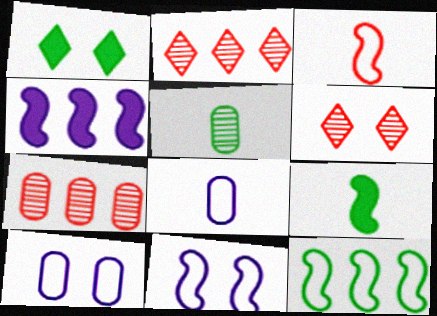[[1, 5, 12], 
[2, 9, 10], 
[3, 11, 12]]